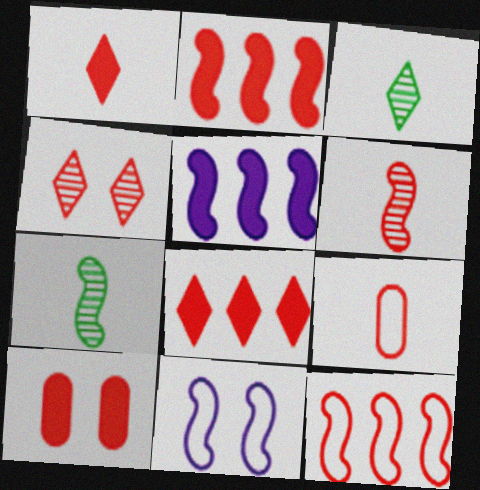[[1, 2, 10], 
[1, 6, 9], 
[2, 4, 9], 
[2, 7, 11]]